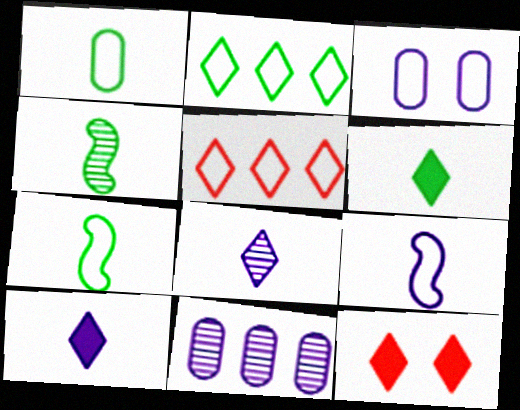[[1, 4, 6], 
[2, 8, 12], 
[3, 5, 7], 
[7, 11, 12]]